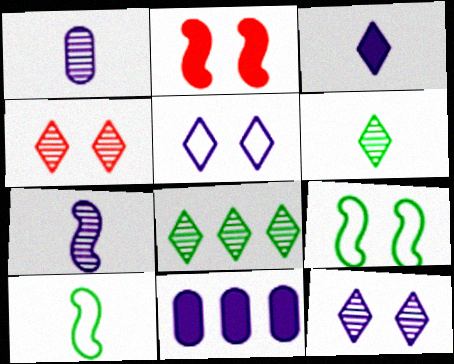[[4, 10, 11], 
[5, 7, 11]]